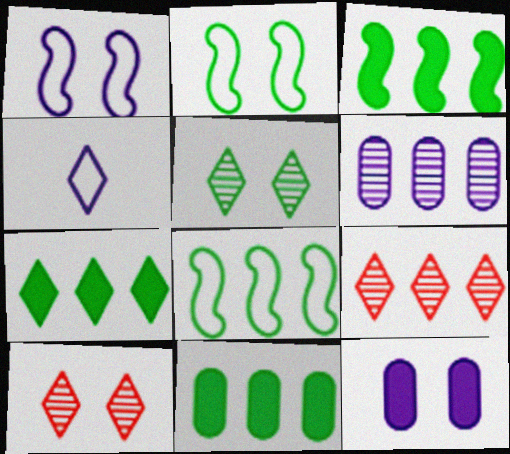[[2, 10, 12], 
[3, 7, 11], 
[4, 7, 10]]